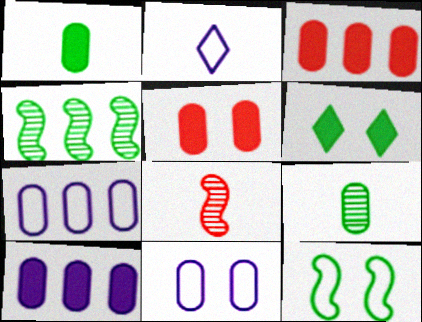[[1, 2, 8], 
[1, 5, 10], 
[2, 4, 5], 
[3, 9, 11], 
[5, 7, 9], 
[6, 7, 8]]